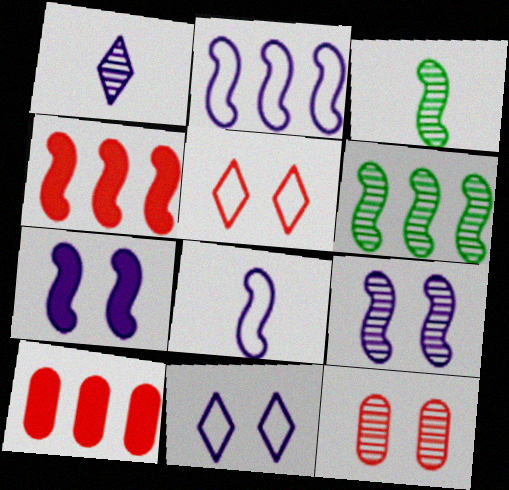[[1, 6, 12], 
[2, 4, 6], 
[3, 10, 11]]